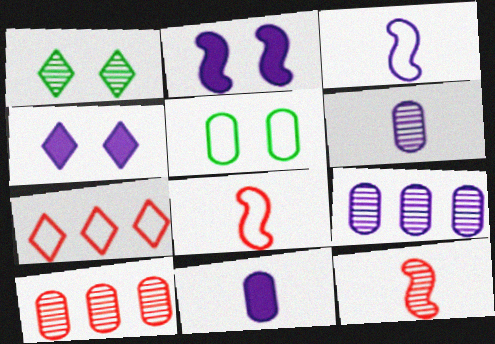[[1, 9, 12], 
[3, 4, 9], 
[3, 5, 7], 
[5, 10, 11]]